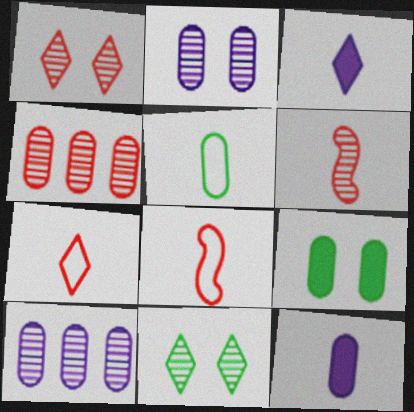[[1, 4, 6], 
[3, 5, 6], 
[6, 10, 11]]